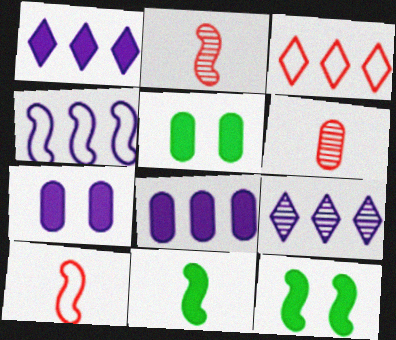[[2, 4, 12], 
[4, 8, 9], 
[5, 9, 10]]